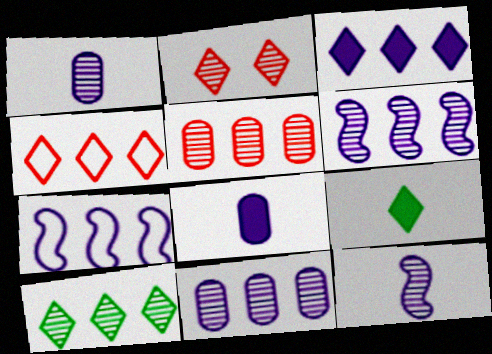[[3, 4, 10], 
[3, 7, 11], 
[5, 6, 10]]